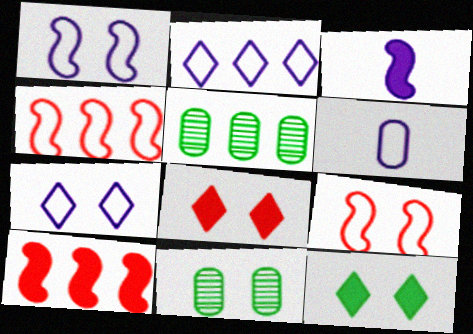[[1, 2, 6], 
[1, 8, 11], 
[2, 5, 10]]